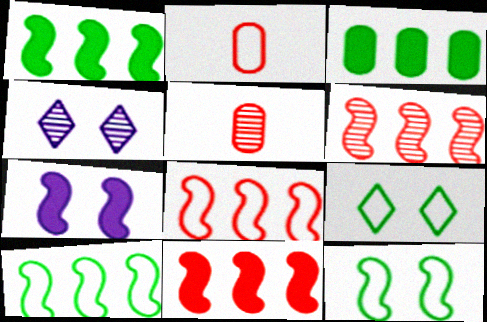[[1, 2, 4], 
[6, 8, 11]]